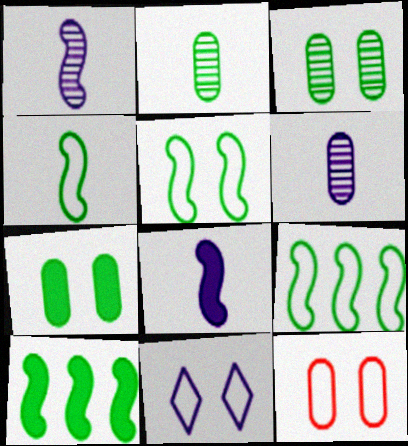[[4, 5, 9], 
[5, 11, 12]]